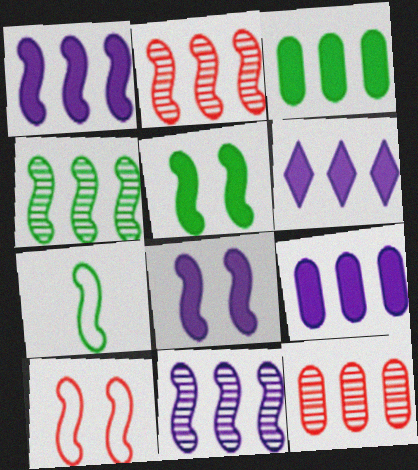[[1, 6, 9], 
[2, 4, 11], 
[2, 7, 8], 
[4, 5, 7]]